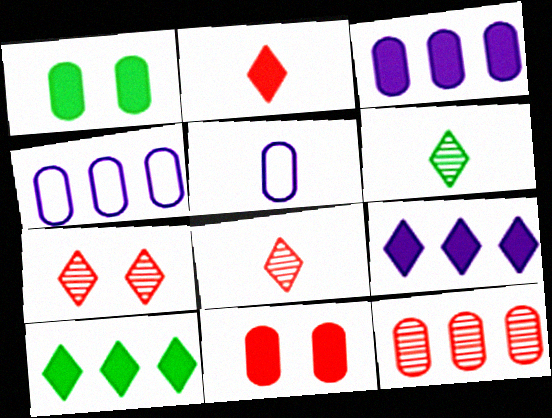[[1, 5, 12]]